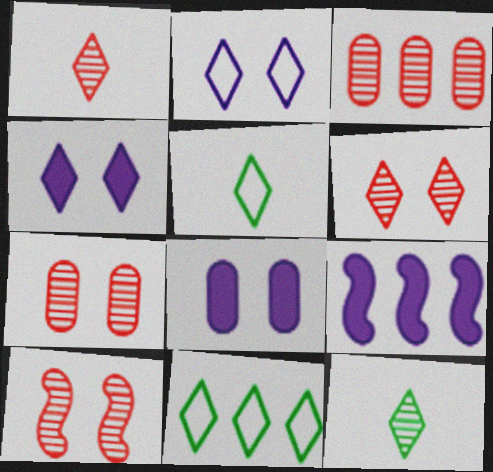[[1, 3, 10], 
[1, 4, 11], 
[3, 9, 11], 
[5, 7, 9], 
[6, 7, 10]]